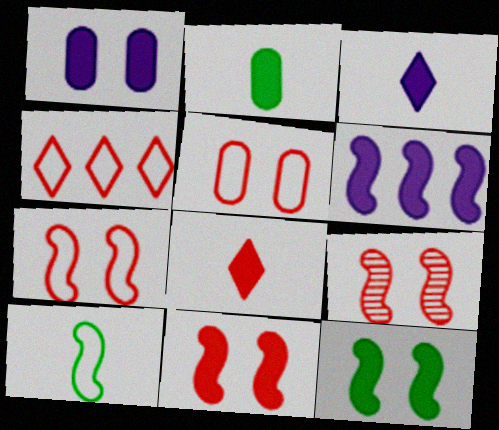[[1, 3, 6], 
[6, 9, 10], 
[7, 9, 11]]